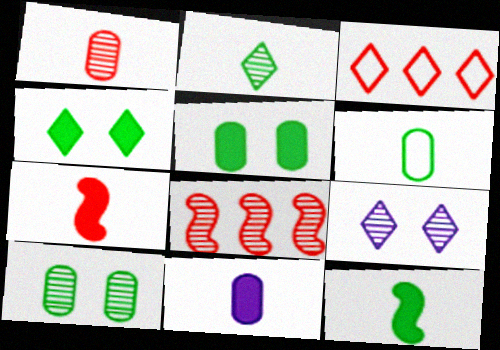[[1, 6, 11], 
[2, 6, 12]]